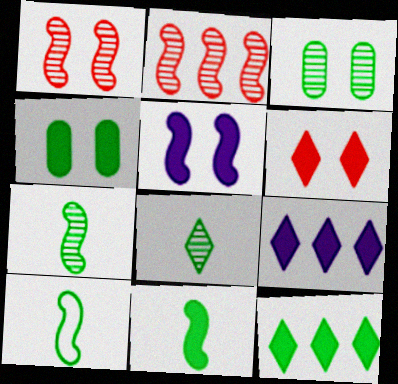[[2, 5, 10], 
[3, 10, 12], 
[4, 5, 6], 
[4, 11, 12], 
[7, 10, 11]]